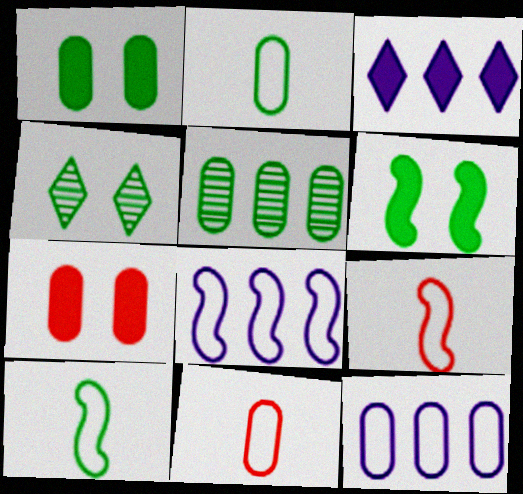[[1, 2, 5]]